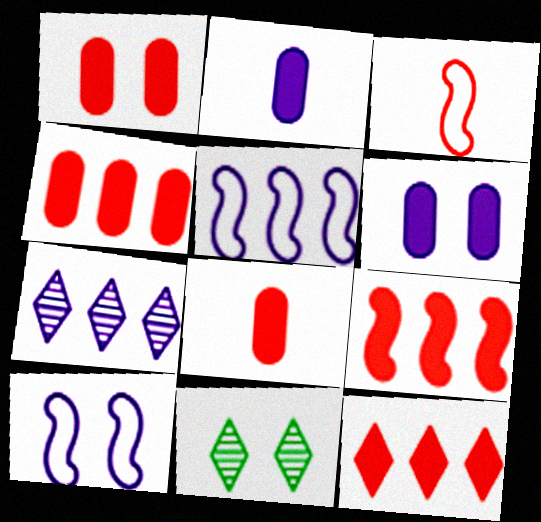[[1, 4, 8], 
[1, 10, 11], 
[2, 7, 10], 
[4, 9, 12], 
[5, 8, 11]]